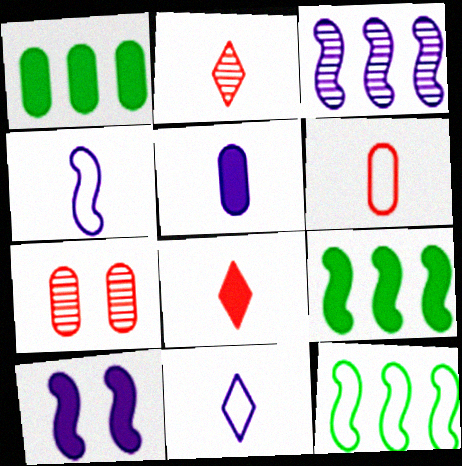[[1, 8, 10], 
[3, 4, 10], 
[7, 9, 11]]